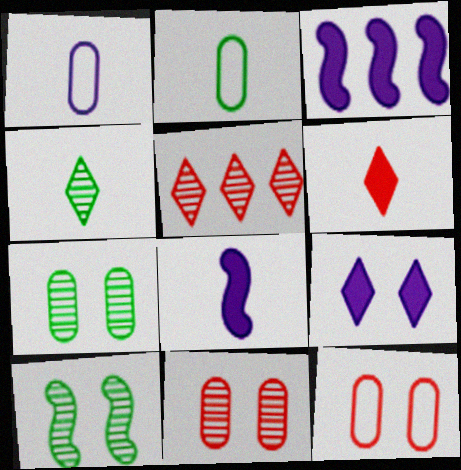[[3, 4, 12], 
[9, 10, 12]]